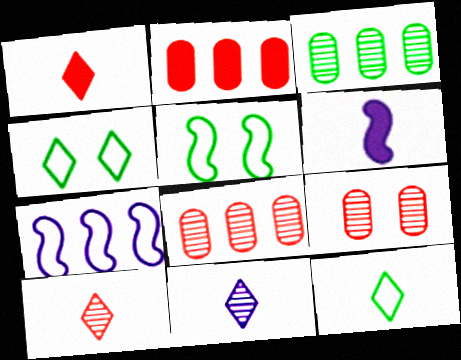[[1, 11, 12], 
[2, 5, 11], 
[4, 6, 8]]